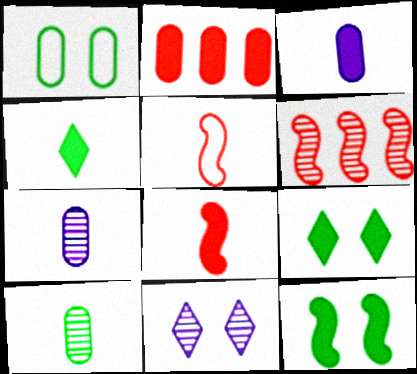[[1, 2, 7], 
[3, 4, 8], 
[4, 5, 7], 
[6, 10, 11]]